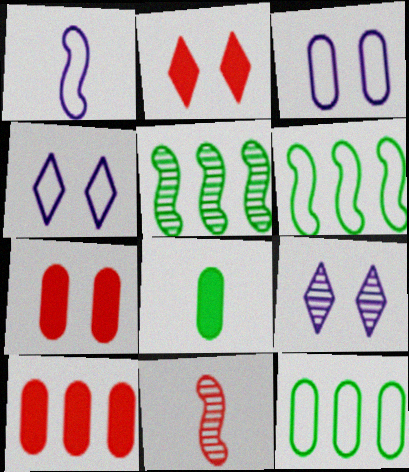[]